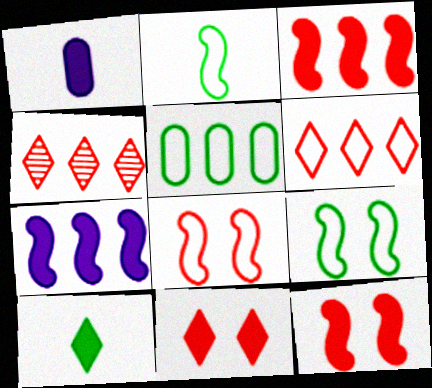[[1, 4, 9], 
[4, 5, 7]]